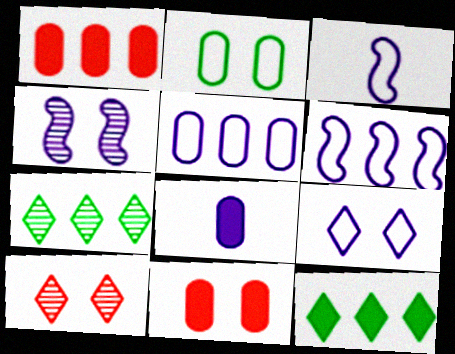[[1, 6, 7], 
[3, 5, 9], 
[3, 7, 11]]